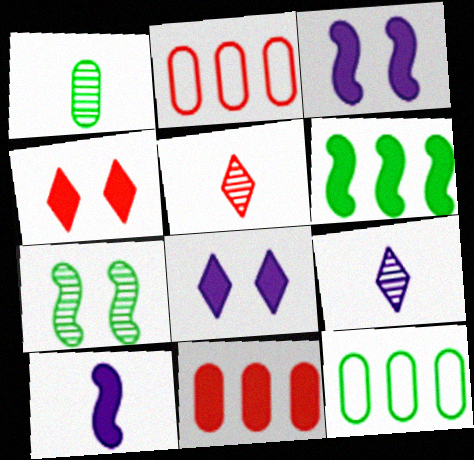[[3, 5, 12]]